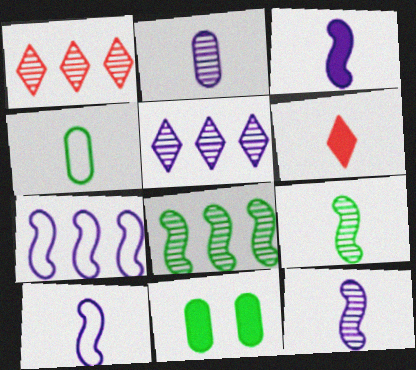[[1, 10, 11], 
[3, 10, 12], 
[4, 6, 12]]